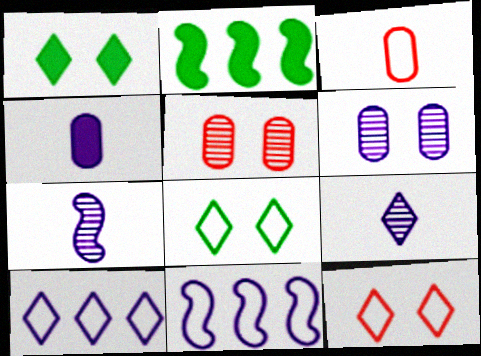[[3, 8, 11]]